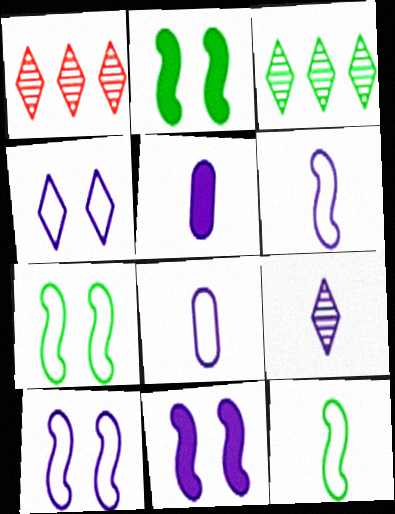[[1, 2, 8], 
[1, 5, 7], 
[5, 6, 9]]